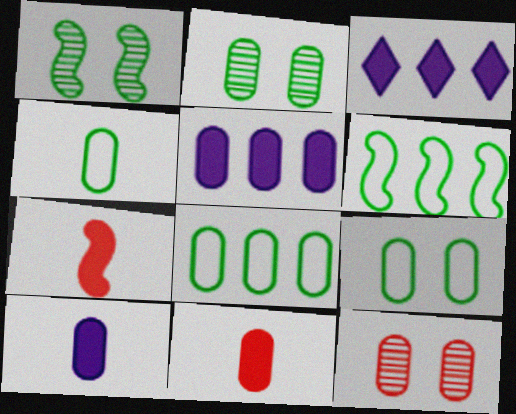[[4, 5, 12], 
[4, 8, 9], 
[8, 10, 12]]